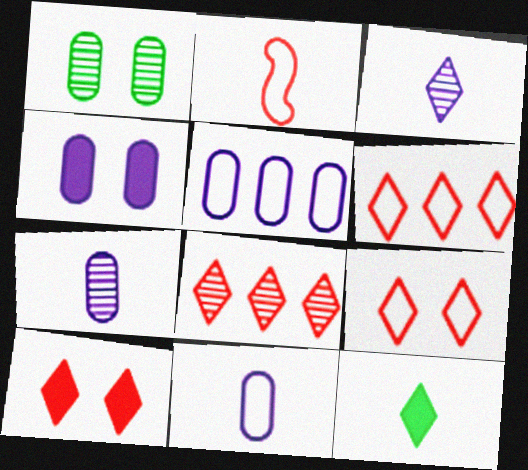[[2, 7, 12], 
[4, 5, 7]]